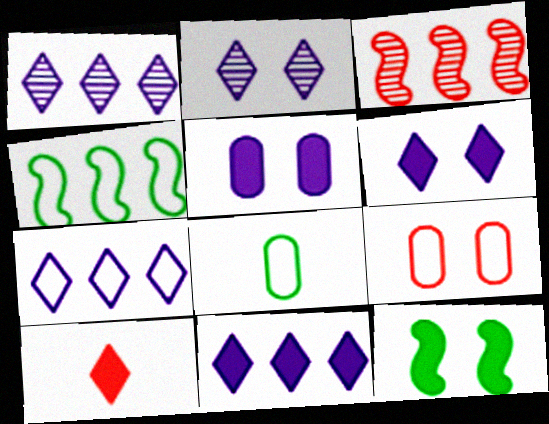[[1, 7, 11], 
[2, 9, 12], 
[3, 6, 8], 
[3, 9, 10]]